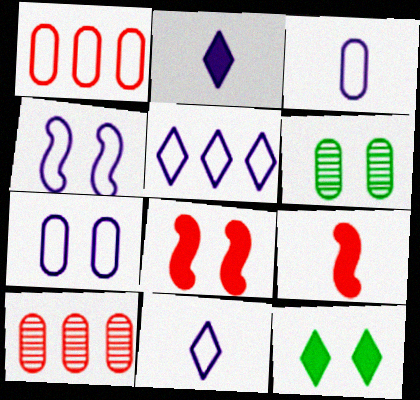[[3, 4, 5], 
[5, 6, 9]]